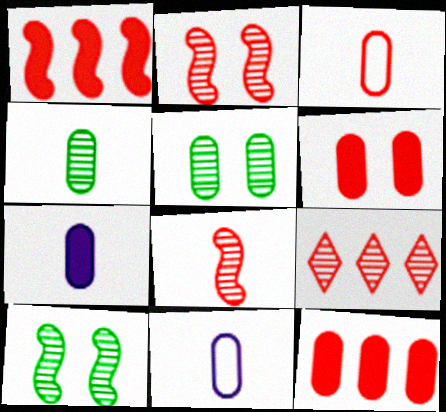[[3, 4, 7], 
[5, 11, 12]]